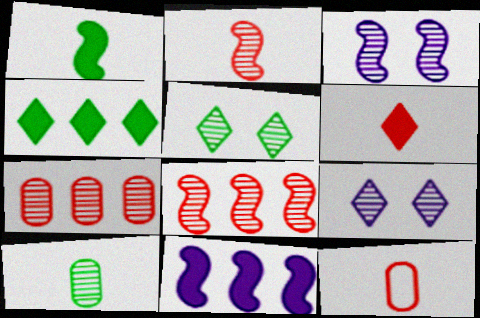[[2, 6, 12], 
[3, 4, 12], 
[5, 11, 12], 
[8, 9, 10]]